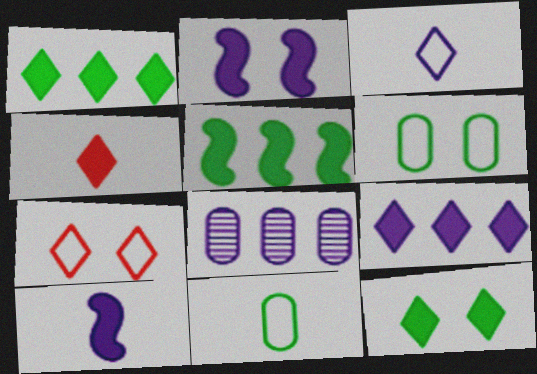[[2, 3, 8], 
[4, 9, 12]]